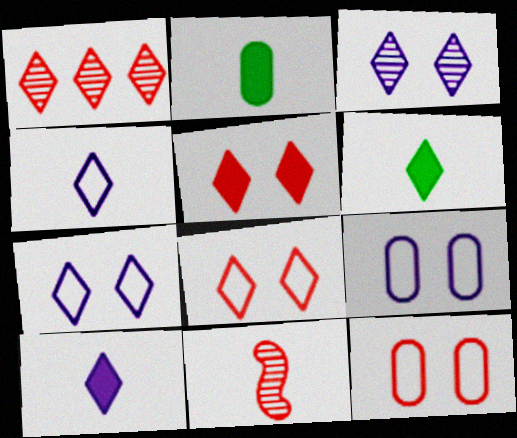[[1, 6, 7], 
[2, 4, 11]]